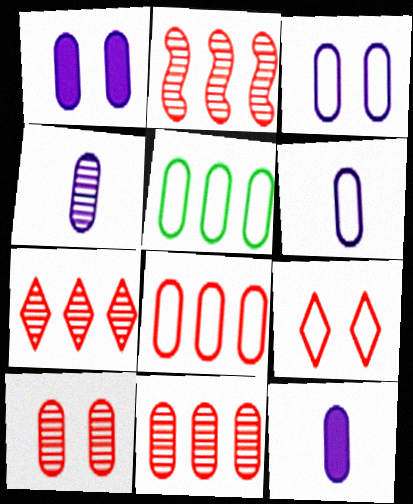[[2, 7, 11], 
[4, 6, 12], 
[5, 10, 12]]